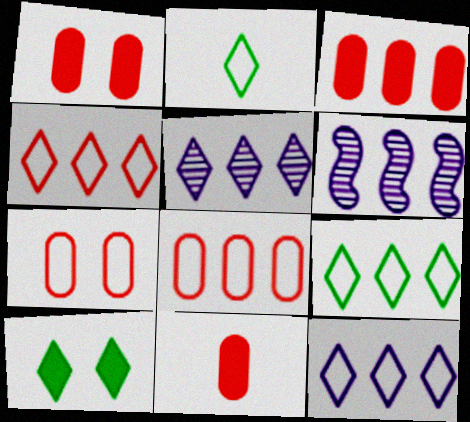[[1, 2, 6], 
[1, 3, 11], 
[3, 6, 9], 
[4, 9, 12]]